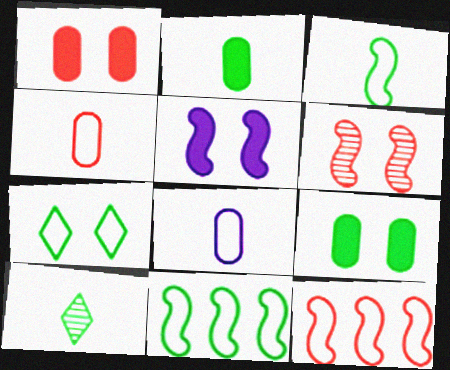[[2, 3, 10], 
[7, 8, 12], 
[9, 10, 11]]